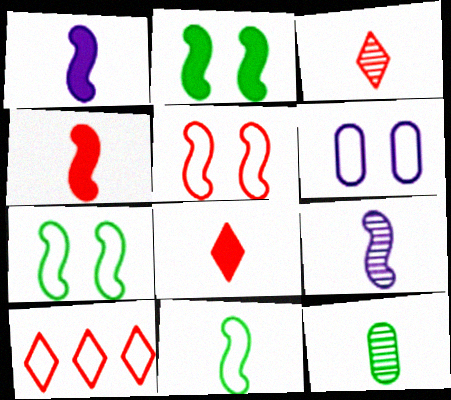[[3, 9, 12], 
[4, 9, 11], 
[6, 10, 11]]